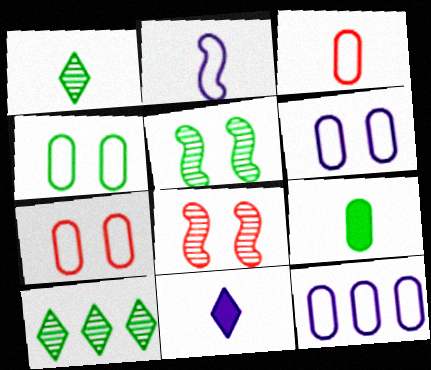[[3, 4, 12], 
[4, 6, 7]]